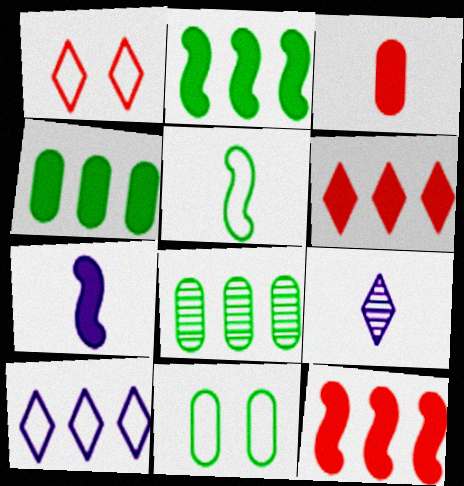[[1, 7, 8], 
[3, 5, 9], 
[8, 10, 12], 
[9, 11, 12]]